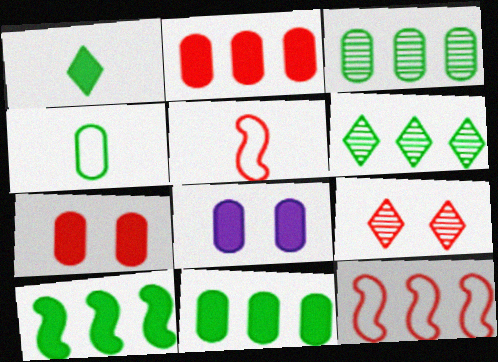[[2, 5, 9], 
[5, 6, 8]]